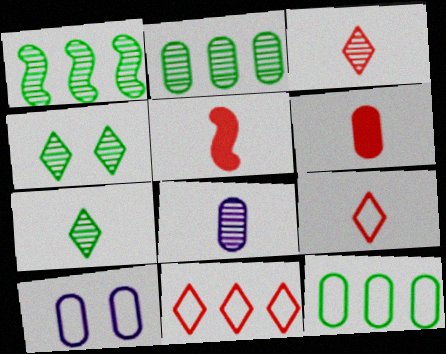[[2, 6, 10]]